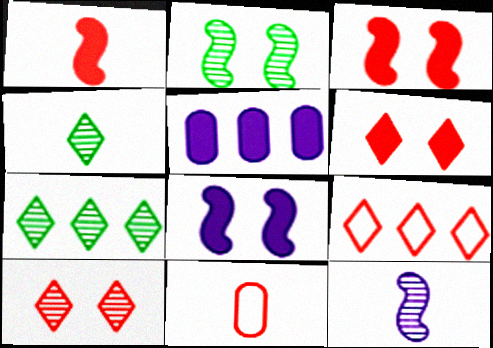[[7, 8, 11]]